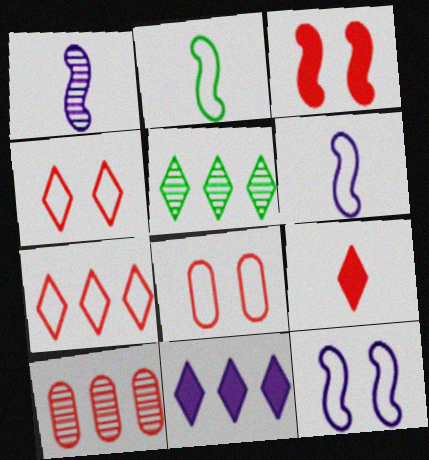[[5, 7, 11]]